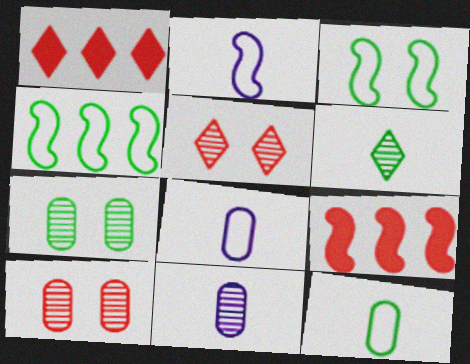[[1, 2, 7], 
[1, 3, 11]]